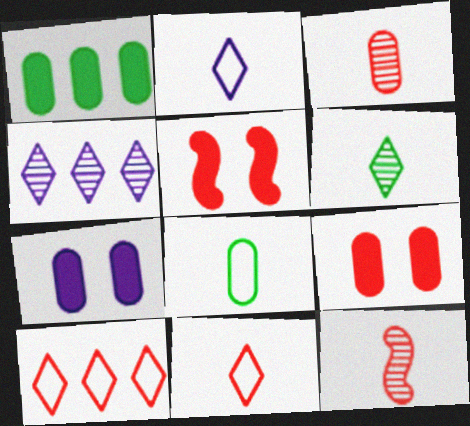[[3, 5, 10], 
[4, 5, 8], 
[9, 10, 12]]